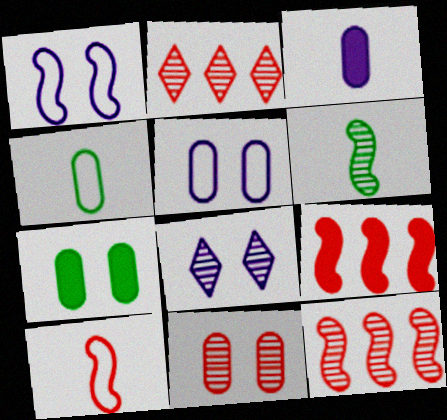[[1, 6, 9], 
[4, 8, 9], 
[5, 7, 11]]